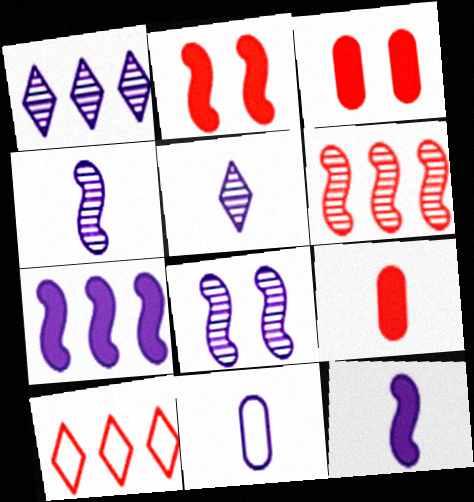[[5, 11, 12]]